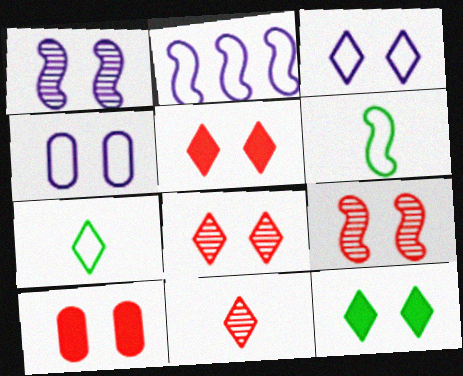[[3, 8, 12], 
[4, 9, 12]]